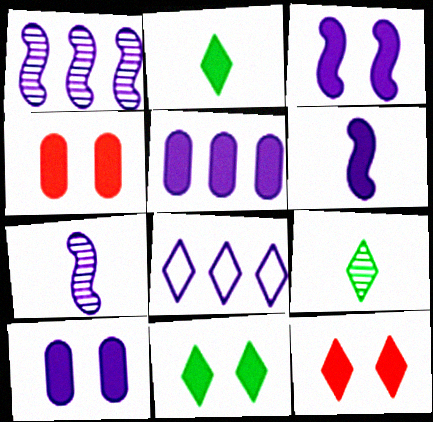[[1, 5, 8], 
[3, 4, 11], 
[7, 8, 10], 
[8, 9, 12]]